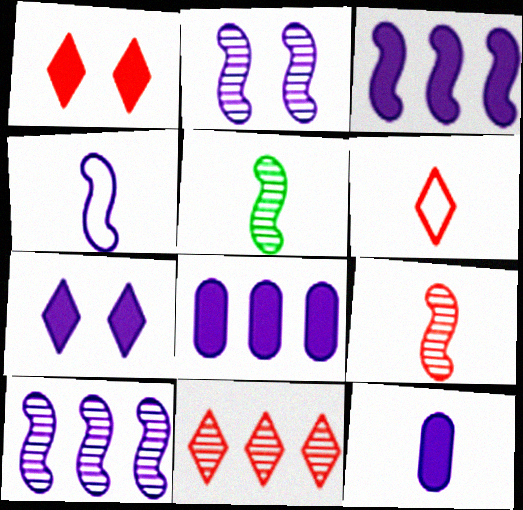[[1, 6, 11], 
[2, 3, 4], 
[3, 7, 12], 
[5, 6, 12]]